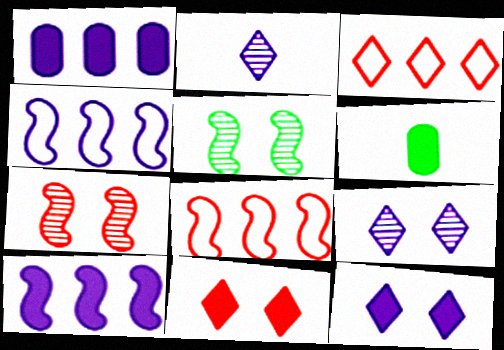[[6, 8, 9], 
[6, 10, 11]]